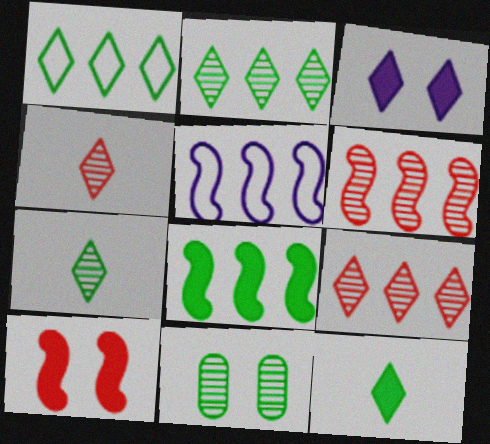[[1, 3, 4], 
[5, 6, 8]]